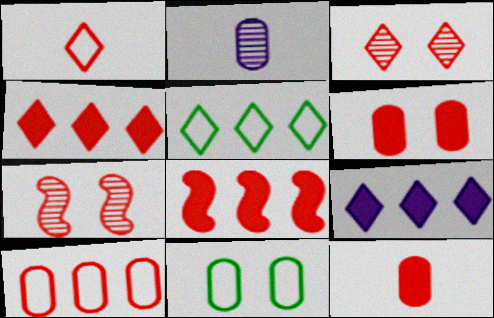[[1, 3, 4]]